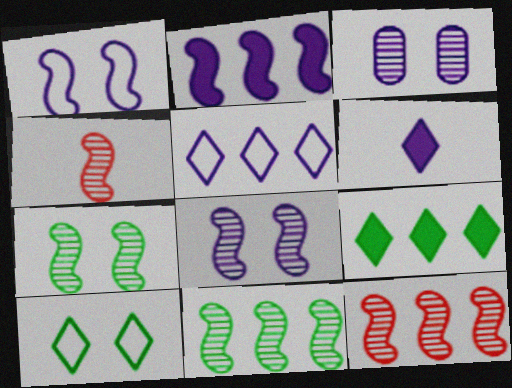[[4, 8, 11]]